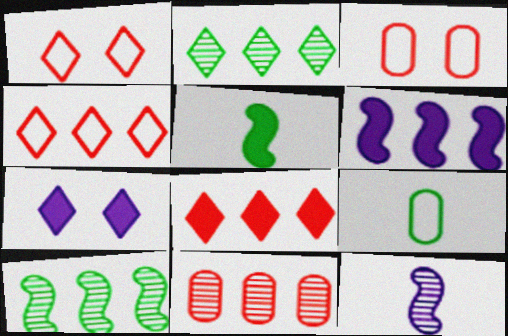[]